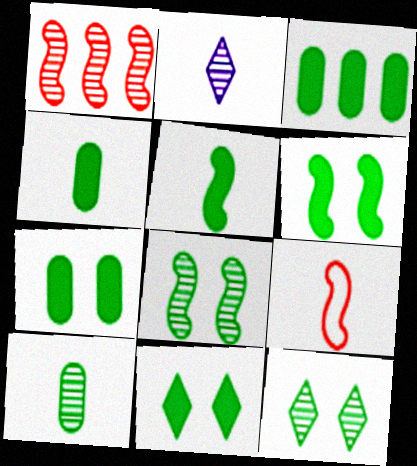[[2, 4, 9], 
[3, 4, 7], 
[3, 5, 11], 
[6, 7, 11]]